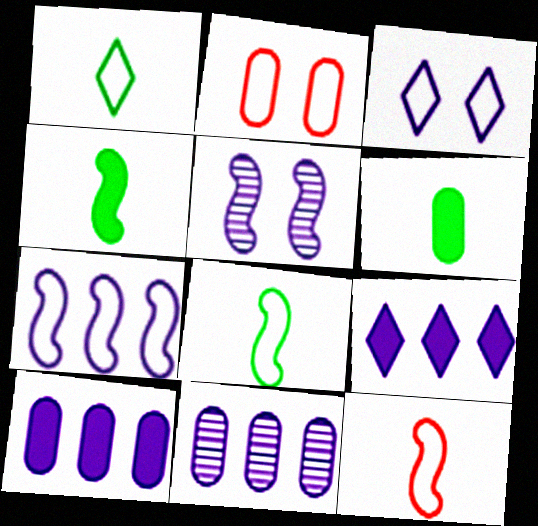[[1, 2, 7], 
[2, 6, 11], 
[7, 9, 11]]